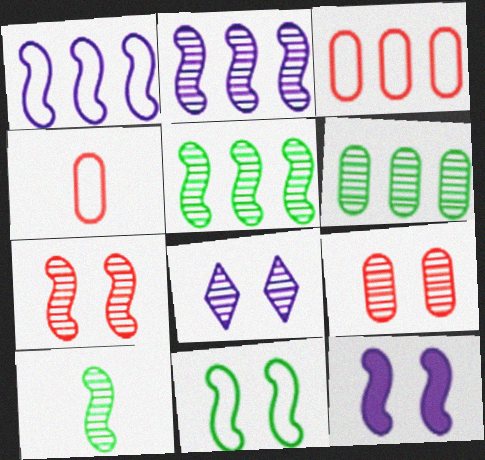[[2, 7, 10], 
[7, 11, 12]]